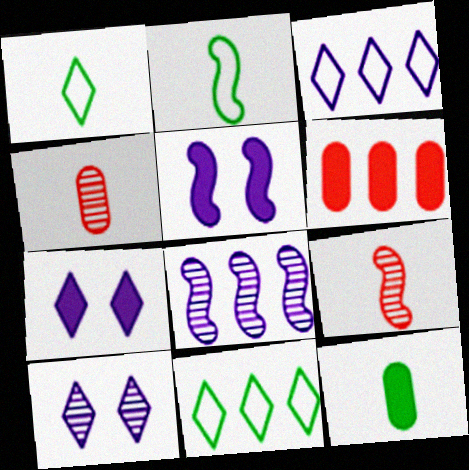[[2, 6, 10], 
[4, 5, 11], 
[6, 8, 11]]